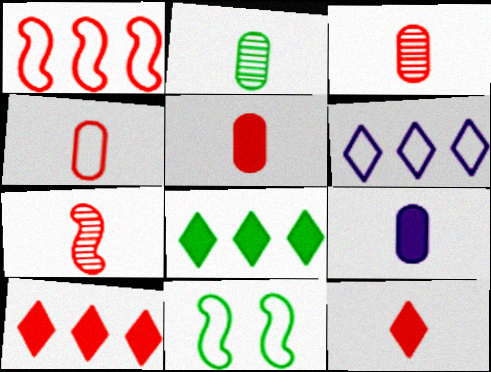[[2, 4, 9], 
[2, 8, 11], 
[3, 4, 5], 
[4, 6, 11], 
[4, 7, 12]]